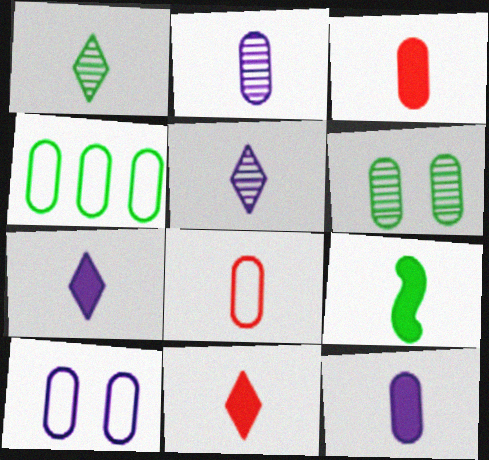[[3, 7, 9], 
[4, 8, 10], 
[5, 8, 9], 
[9, 11, 12]]